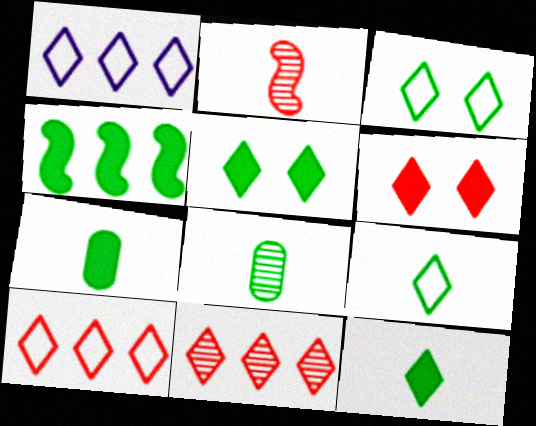[[3, 4, 8], 
[4, 5, 7]]